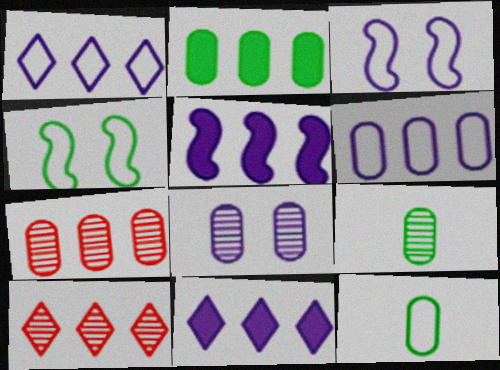[[2, 6, 7], 
[7, 8, 9]]